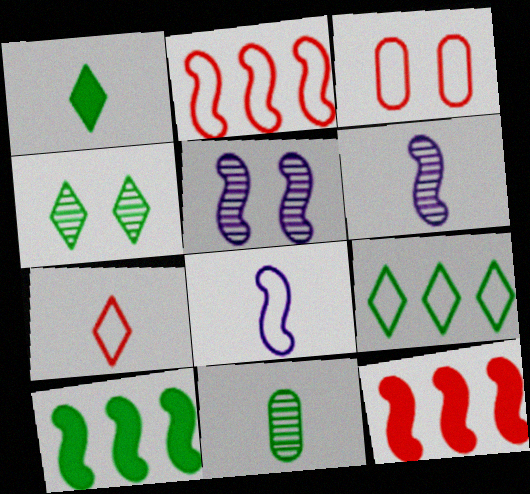[[1, 4, 9], 
[2, 3, 7], 
[3, 8, 9]]